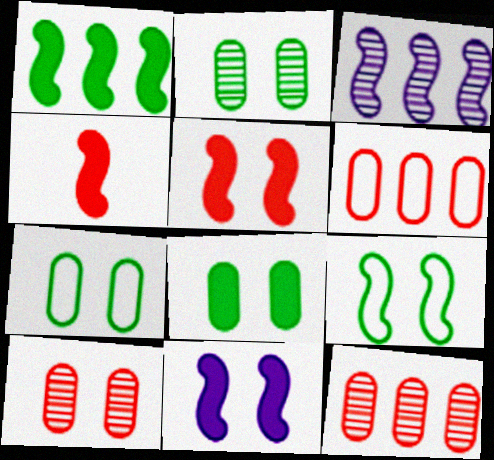[[1, 4, 11], 
[2, 7, 8], 
[3, 4, 9]]